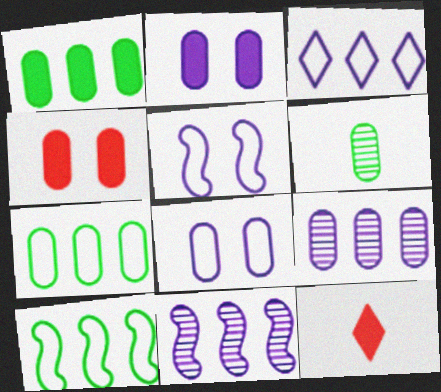[]